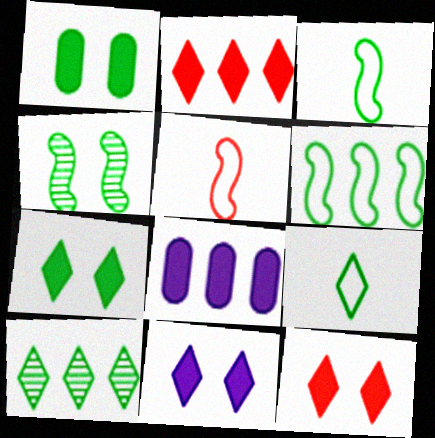[[1, 3, 10], 
[7, 9, 10], 
[7, 11, 12]]